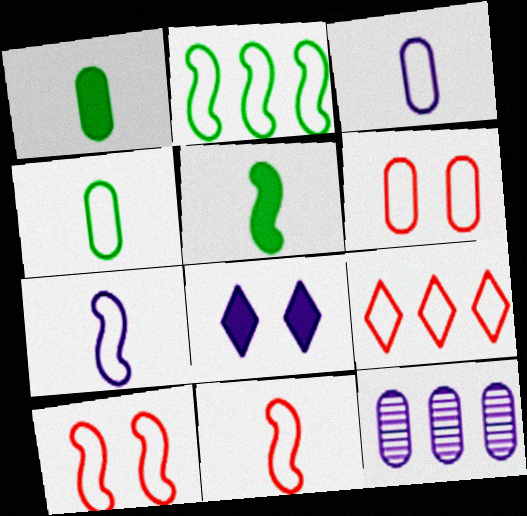[[1, 6, 12], 
[2, 7, 10], 
[6, 9, 11], 
[7, 8, 12]]